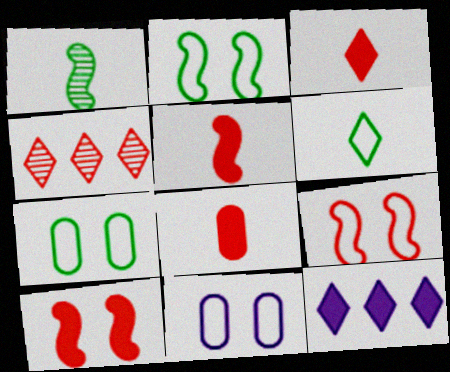[[3, 5, 8], 
[4, 8, 9]]